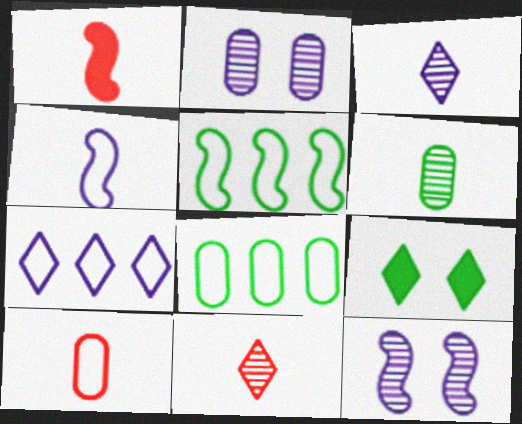[[1, 5, 12], 
[1, 10, 11], 
[5, 6, 9], 
[7, 9, 11]]